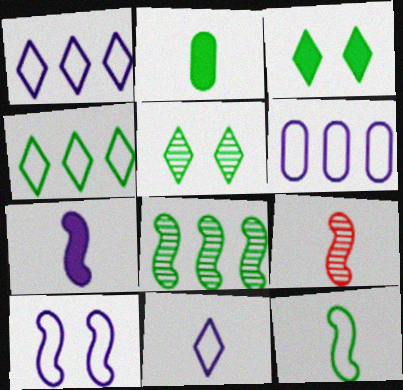[[2, 9, 11], 
[3, 6, 9], 
[6, 10, 11], 
[7, 9, 12]]